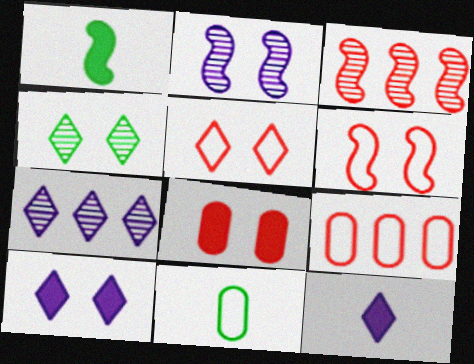[[3, 10, 11], 
[4, 5, 10]]